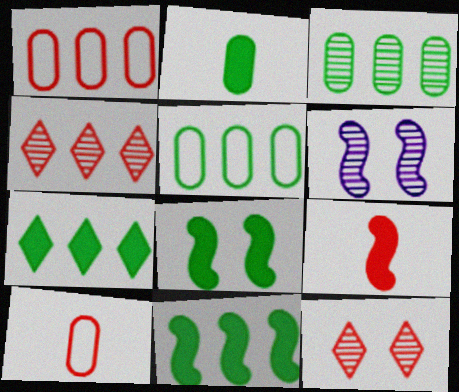[[1, 9, 12], 
[2, 7, 8], 
[6, 7, 10]]